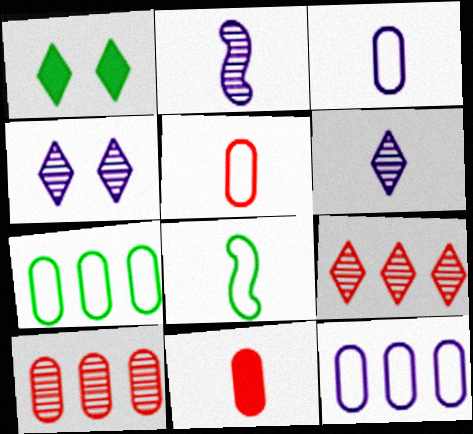[[6, 8, 11]]